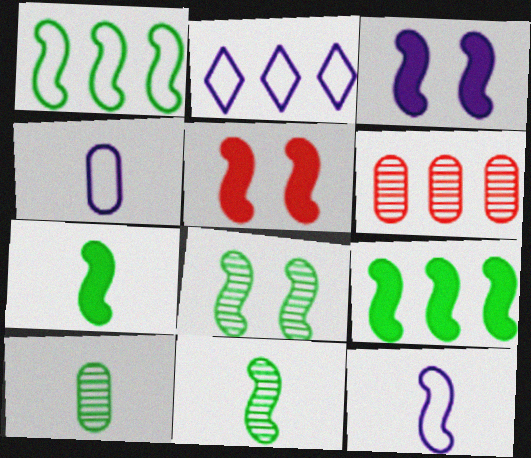[[1, 7, 8], 
[2, 5, 10], 
[2, 6, 9]]